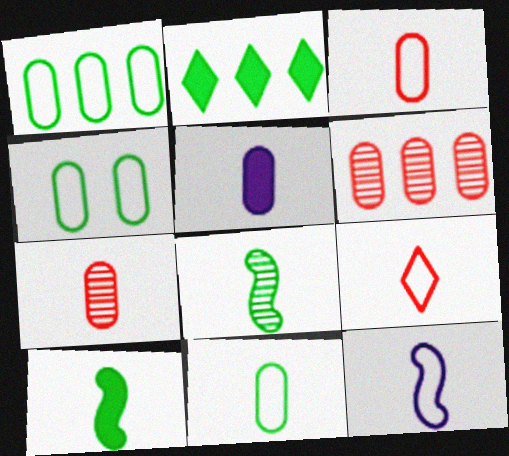[[1, 4, 11], 
[2, 4, 8], 
[4, 5, 6], 
[5, 7, 11], 
[5, 8, 9], 
[9, 11, 12]]